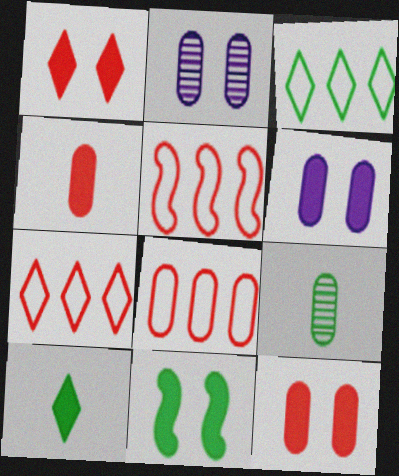[[1, 6, 11], 
[2, 5, 10], 
[3, 9, 11], 
[5, 7, 8], 
[6, 8, 9]]